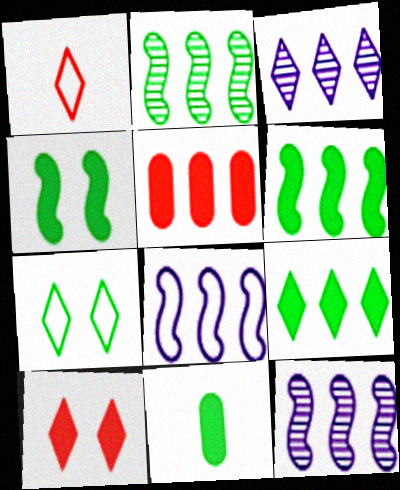[[2, 7, 11], 
[4, 9, 11]]